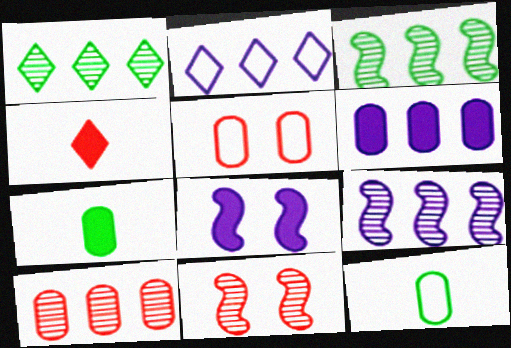[[1, 9, 10], 
[2, 6, 9], 
[2, 7, 11]]